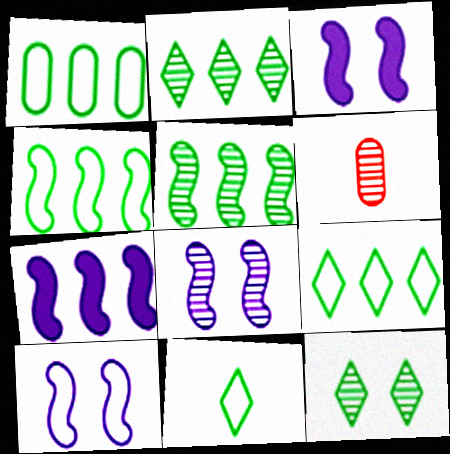[[1, 4, 9], 
[2, 6, 8], 
[3, 6, 9], 
[3, 8, 10]]